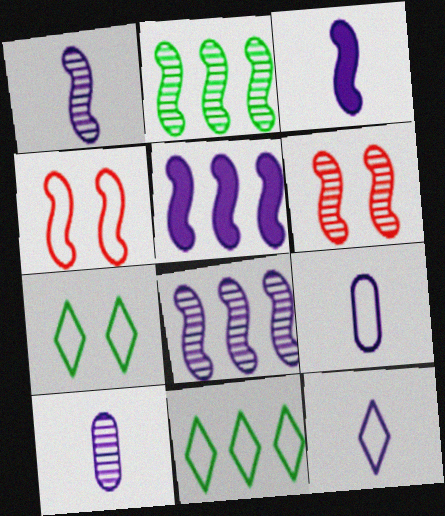[[1, 2, 6], 
[2, 3, 4], 
[3, 10, 12], 
[4, 9, 11]]